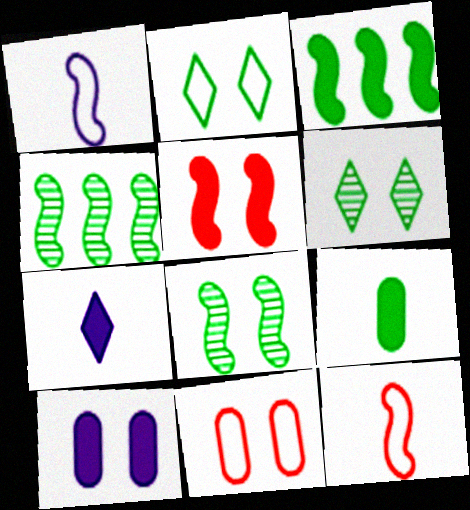[[1, 4, 5], 
[2, 4, 9], 
[4, 7, 11]]